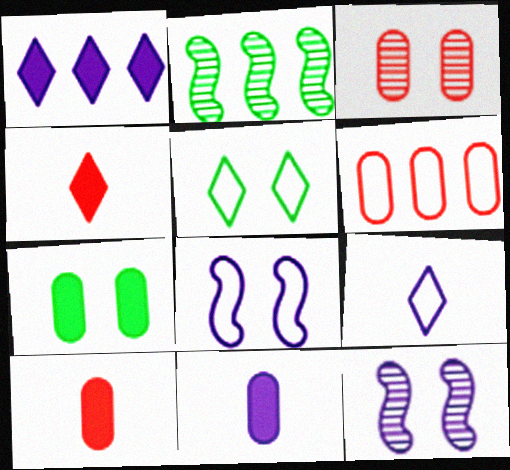[[1, 2, 6], 
[3, 6, 10]]